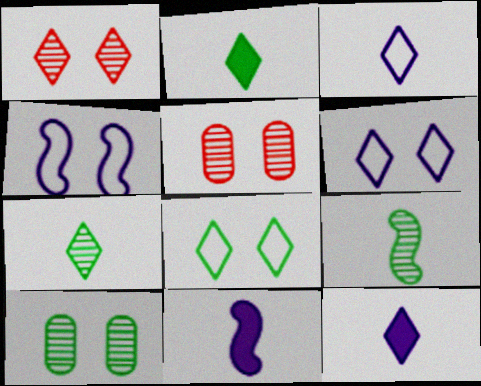[]